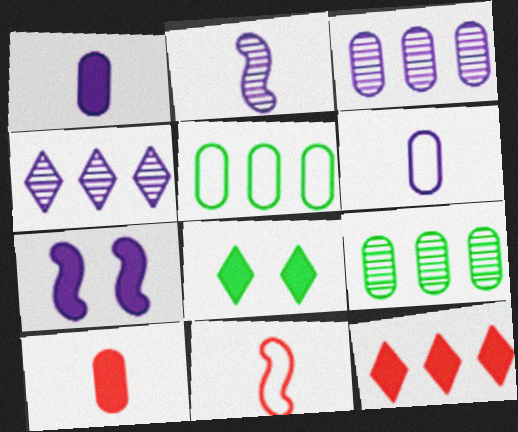[[3, 8, 11], 
[4, 6, 7]]